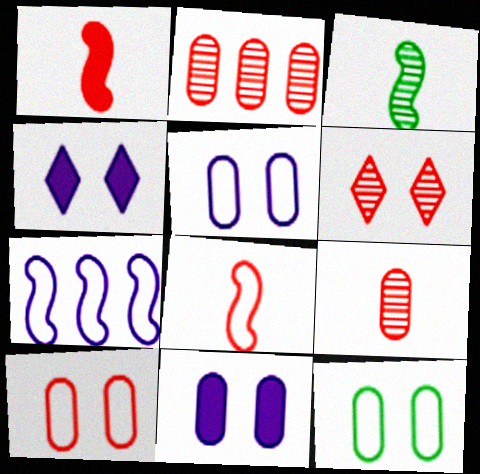[[5, 10, 12]]